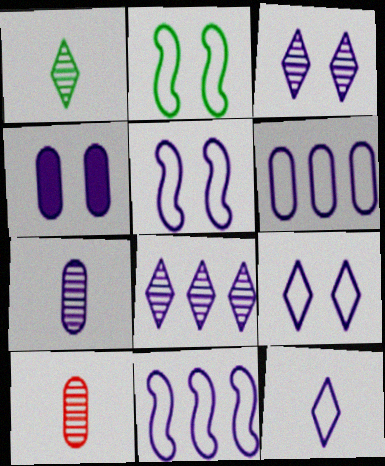[[3, 4, 5], 
[4, 6, 7], 
[5, 6, 12]]